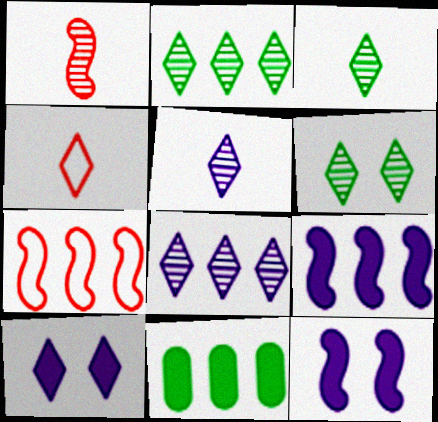[[2, 3, 6], 
[2, 4, 10], 
[7, 8, 11]]